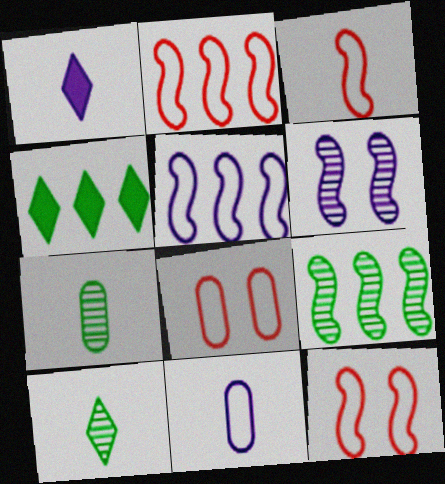[[1, 3, 7], 
[1, 8, 9], 
[2, 3, 12]]